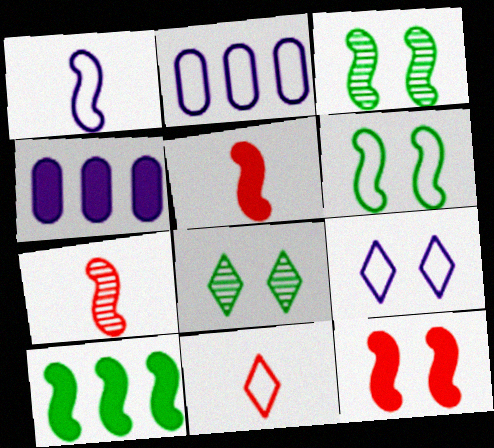[[1, 2, 9], 
[2, 5, 8], 
[2, 6, 11], 
[3, 4, 11]]